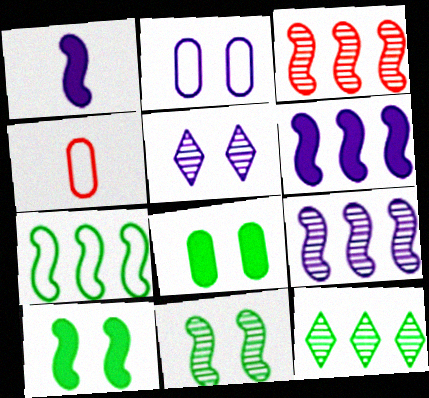[[3, 6, 7]]